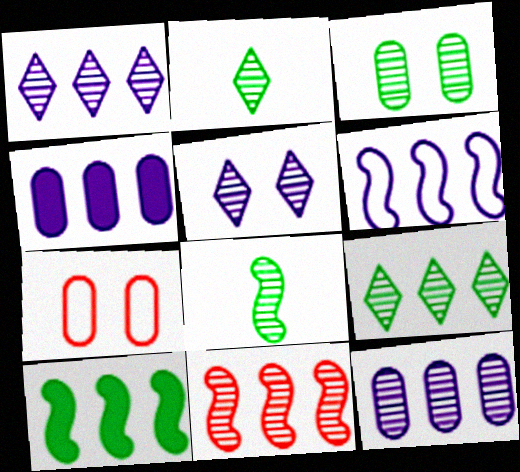[[1, 4, 6], 
[3, 8, 9], 
[6, 10, 11], 
[9, 11, 12]]